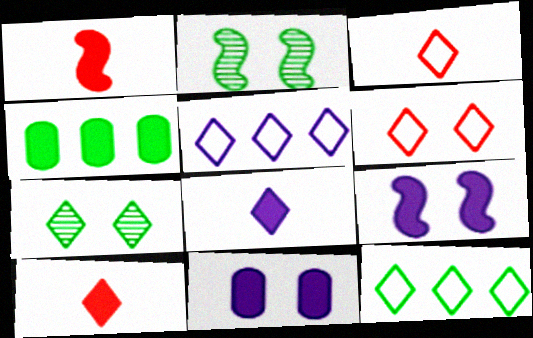[[2, 6, 11], 
[4, 9, 10], 
[5, 7, 10]]